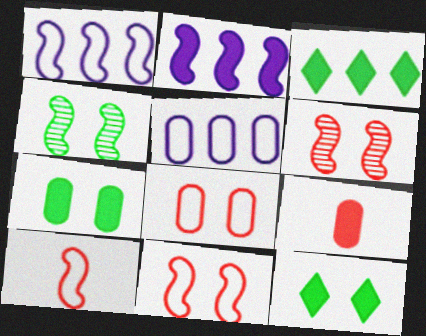[[2, 4, 10], 
[2, 9, 12]]